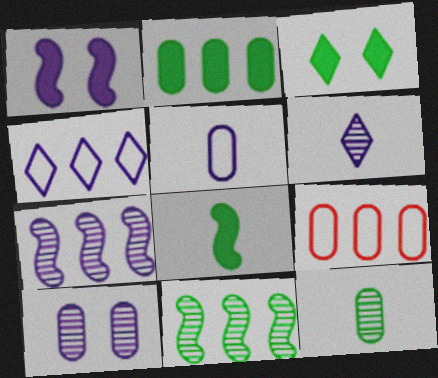[[2, 3, 8], 
[6, 7, 10]]